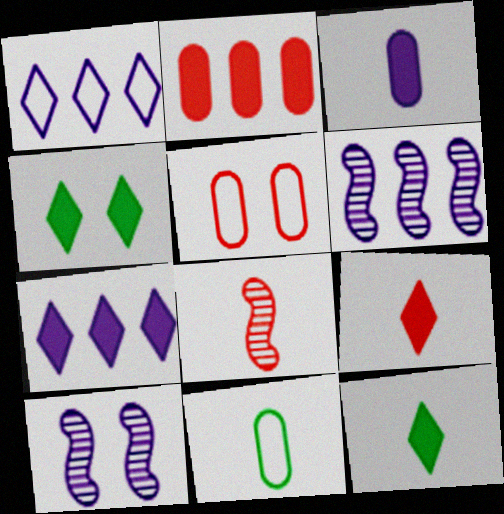[[1, 3, 10], 
[4, 5, 10], 
[4, 7, 9], 
[5, 6, 12]]